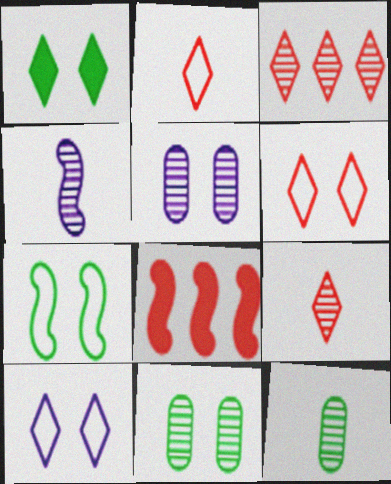[[1, 7, 11], 
[3, 4, 11], 
[4, 7, 8], 
[4, 9, 12], 
[8, 10, 12]]